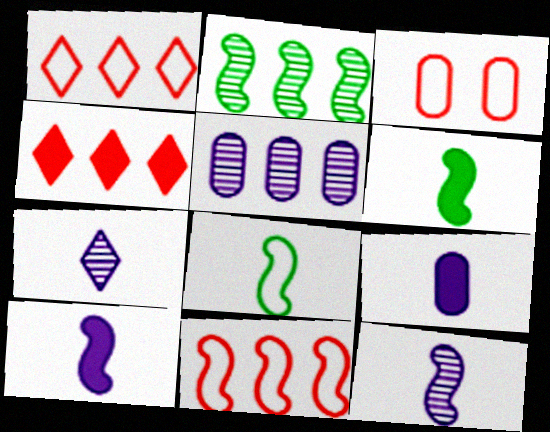[]